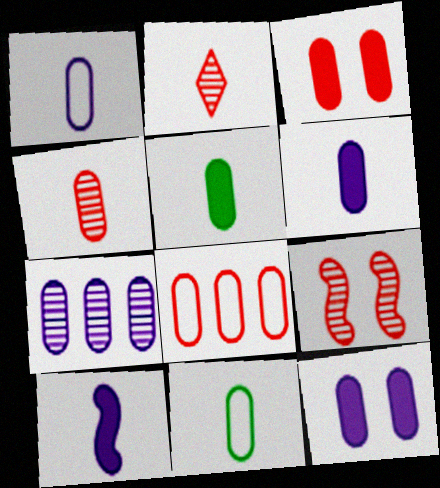[[1, 4, 5], 
[1, 7, 12], 
[2, 10, 11], 
[3, 4, 8], 
[3, 7, 11], 
[4, 6, 11]]